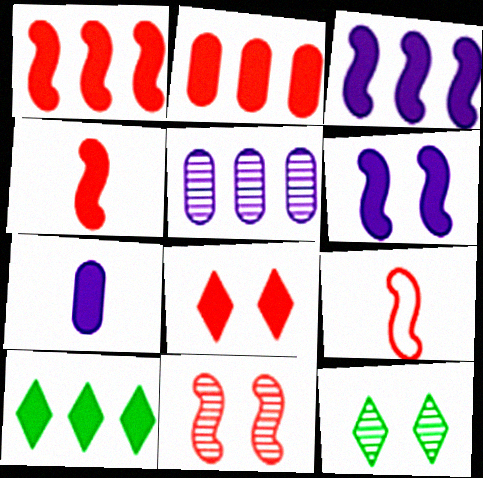[[1, 9, 11], 
[2, 3, 10], 
[2, 4, 8]]